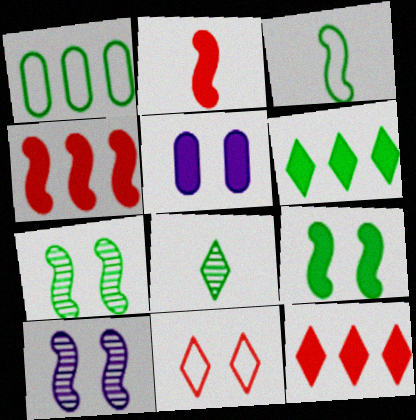[[1, 8, 9], 
[2, 5, 6], 
[3, 4, 10], 
[5, 7, 11]]